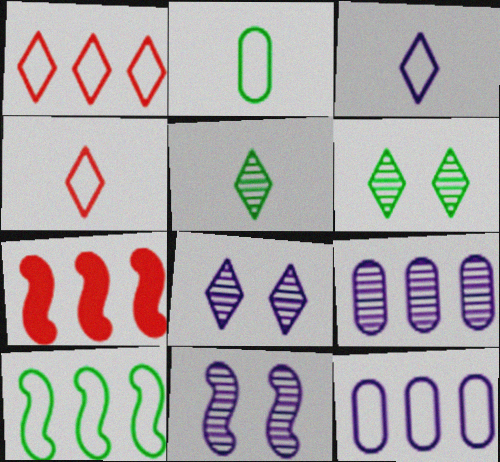[[1, 10, 12], 
[2, 7, 8]]